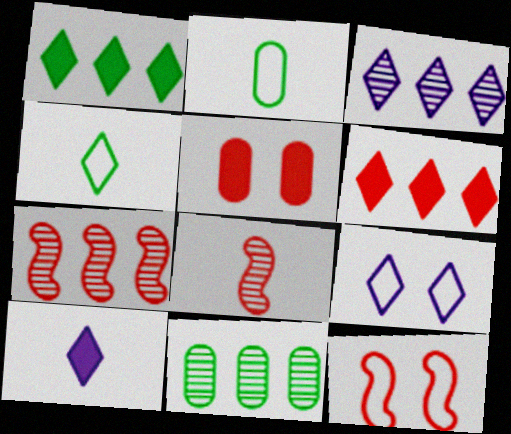[[2, 8, 10], 
[3, 7, 11], 
[3, 9, 10], 
[10, 11, 12]]